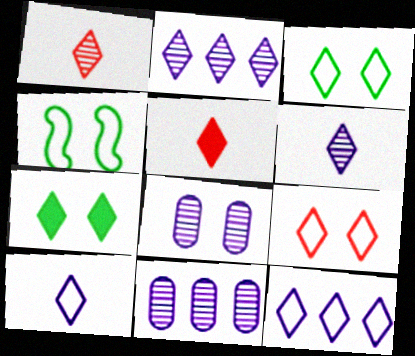[[1, 7, 12], 
[2, 3, 5], 
[4, 5, 11]]